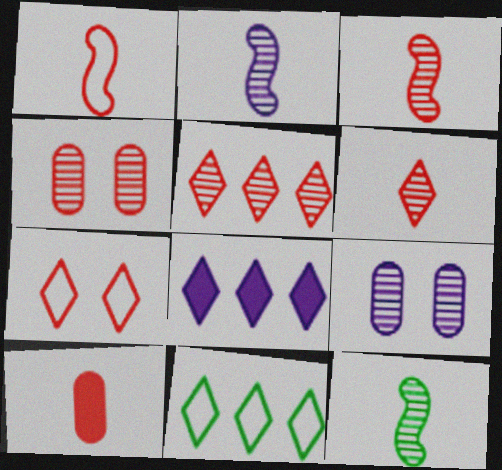[[1, 6, 10], 
[2, 3, 12], 
[3, 4, 5], 
[5, 8, 11], 
[5, 9, 12]]